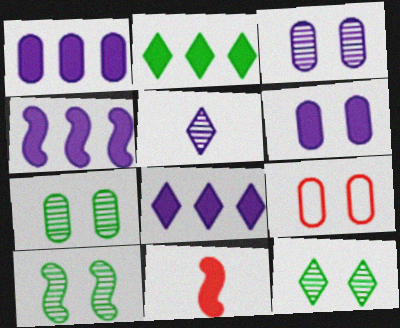[[1, 4, 8], 
[2, 6, 11], 
[6, 7, 9], 
[7, 10, 12]]